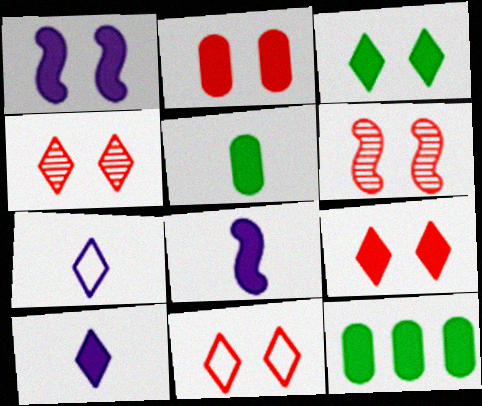[[1, 2, 3], 
[2, 6, 11], 
[4, 9, 11], 
[6, 7, 12], 
[8, 9, 12]]